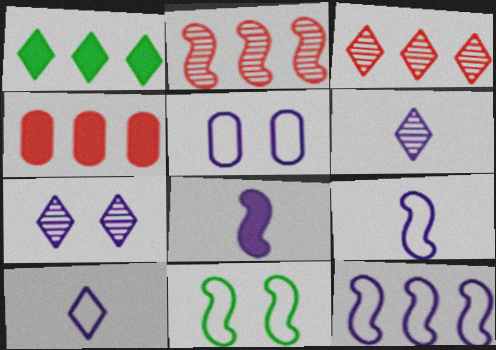[[2, 8, 11], 
[4, 6, 11], 
[5, 10, 12]]